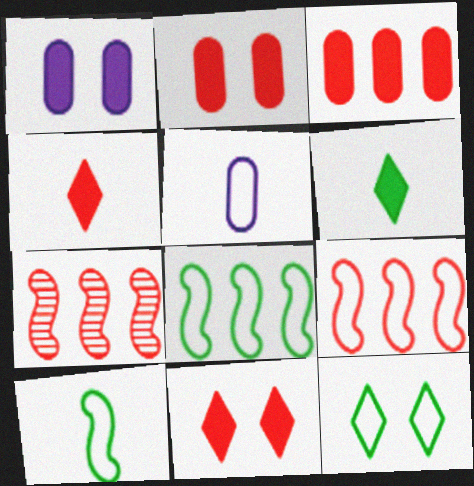[[5, 9, 12]]